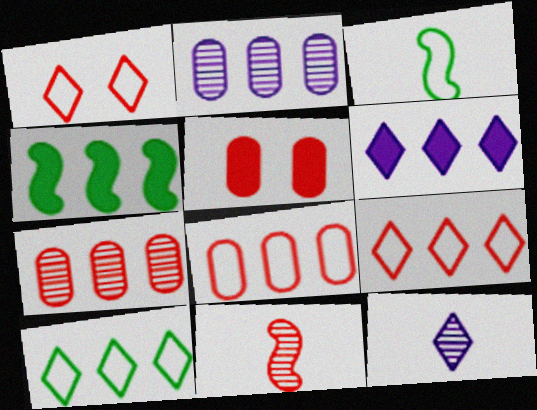[[2, 4, 9], 
[5, 9, 11]]